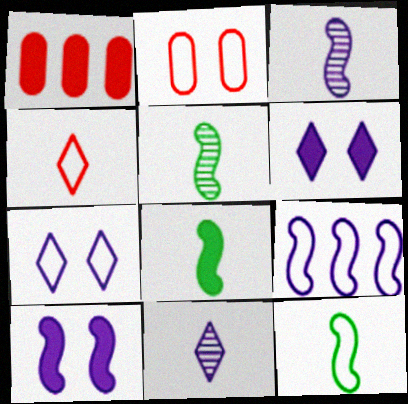[[1, 5, 7], 
[1, 6, 8], 
[3, 9, 10], 
[5, 8, 12]]